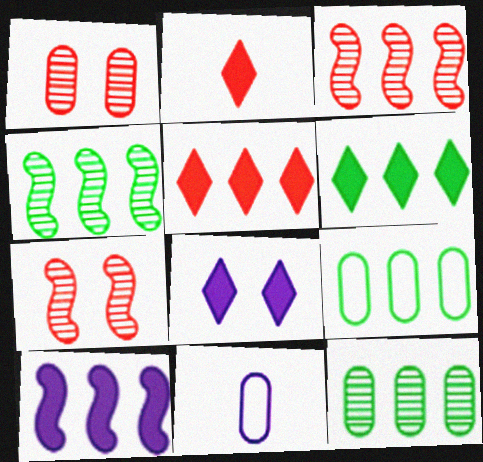[[2, 6, 8], 
[4, 6, 9], 
[6, 7, 11]]